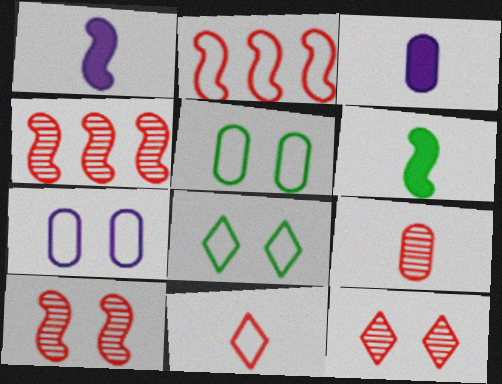[[3, 4, 8], 
[4, 9, 12]]